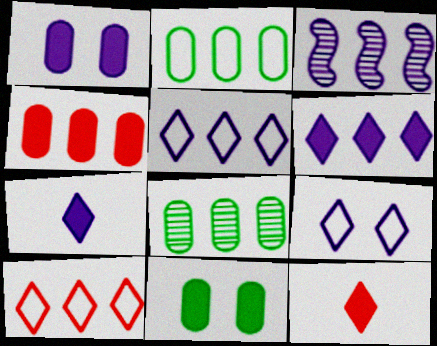[]